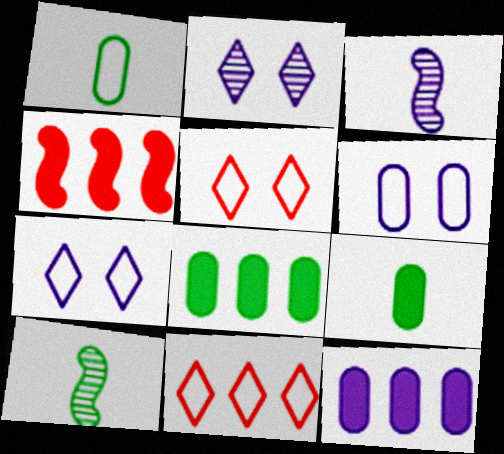[[1, 2, 4], 
[3, 5, 8], 
[3, 7, 12], 
[5, 10, 12]]